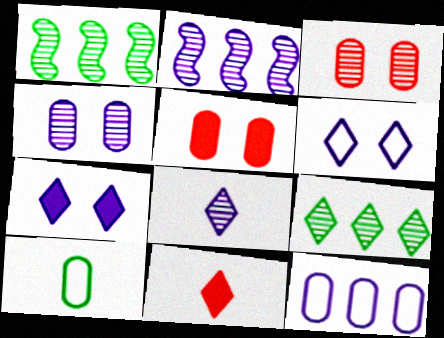[[1, 3, 8], 
[2, 4, 8], 
[6, 9, 11]]